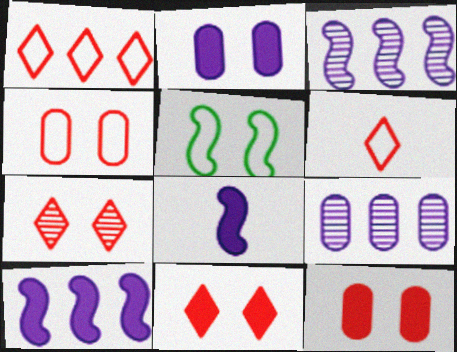[[2, 5, 7]]